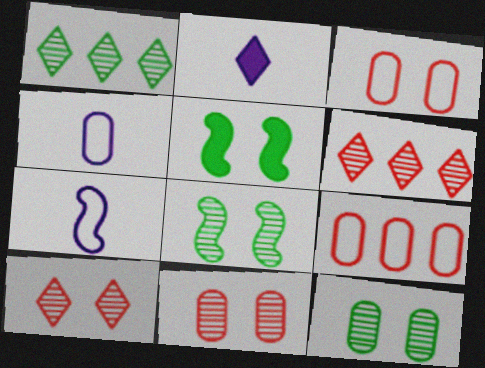[[2, 8, 9], 
[4, 5, 6]]